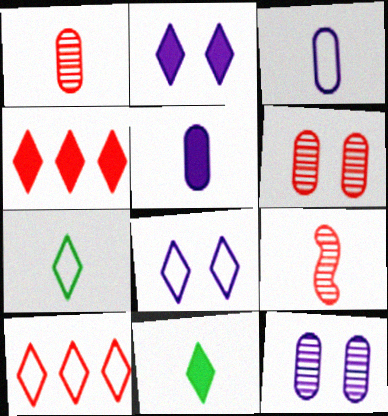[[2, 4, 11], 
[3, 9, 11], 
[5, 7, 9], 
[7, 8, 10]]